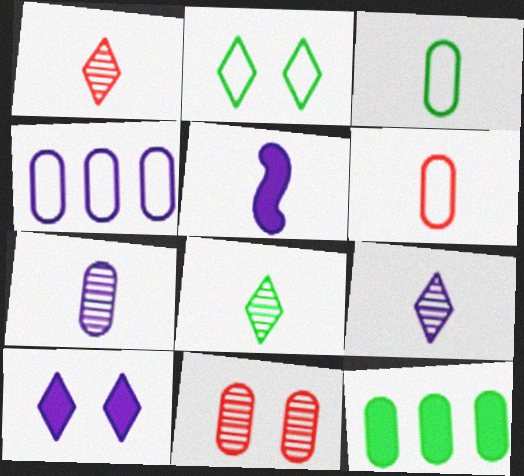[[1, 3, 5], 
[1, 8, 9], 
[5, 6, 8]]